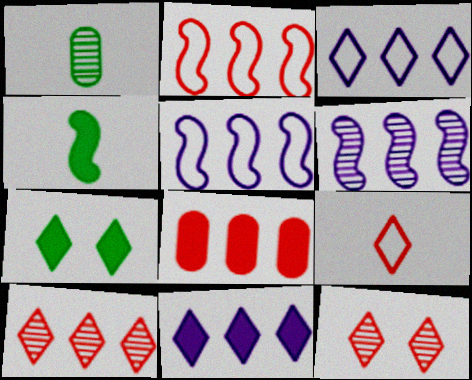[[1, 6, 12], 
[2, 8, 10]]